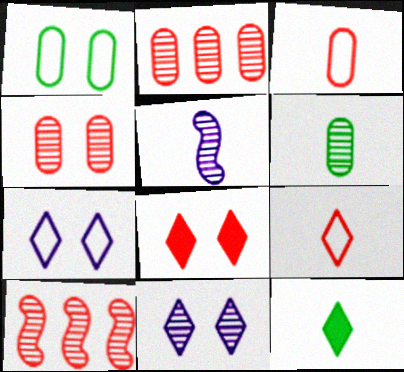[[3, 5, 12], 
[3, 8, 10], 
[6, 10, 11]]